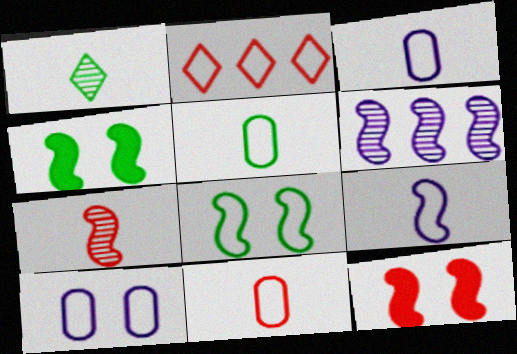[[2, 3, 8], 
[3, 5, 11]]